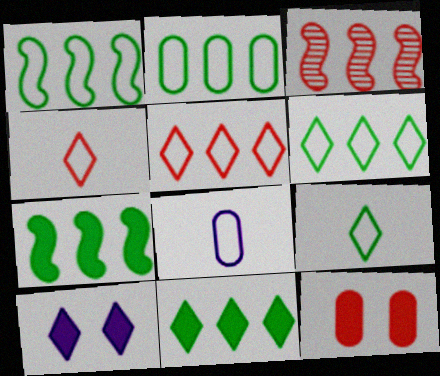[[1, 2, 6], 
[3, 4, 12]]